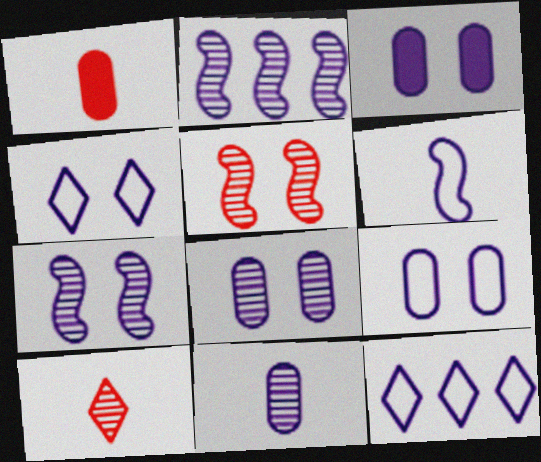[[3, 4, 7], 
[3, 8, 9], 
[6, 9, 12]]